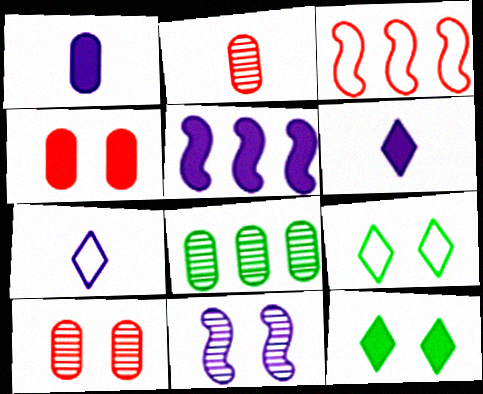[[2, 5, 9], 
[4, 9, 11]]